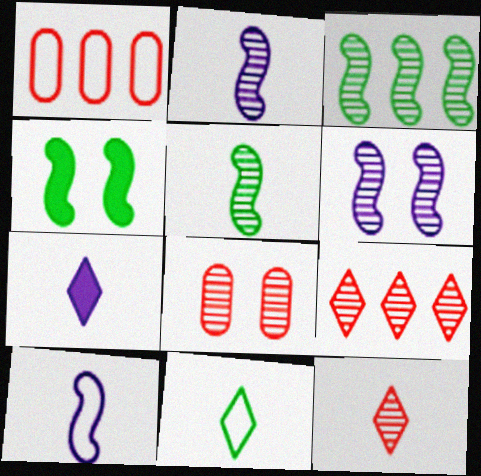[[7, 11, 12]]